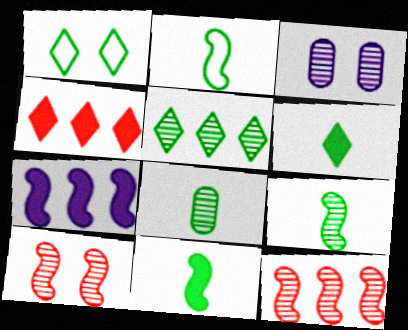[[1, 5, 6], 
[2, 3, 4], 
[2, 6, 8], 
[2, 7, 10], 
[2, 9, 11]]